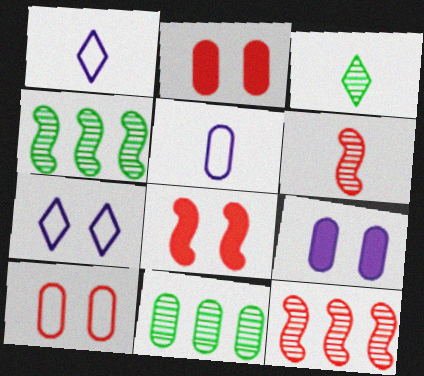[[1, 2, 4], 
[1, 8, 11], 
[2, 5, 11]]